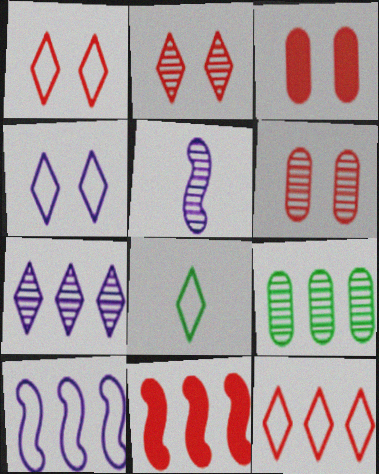[[2, 5, 9], 
[4, 8, 12]]